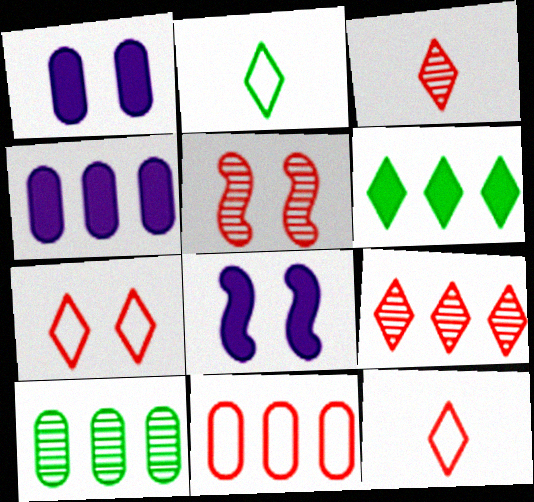[[2, 4, 5], 
[4, 10, 11], 
[8, 10, 12]]